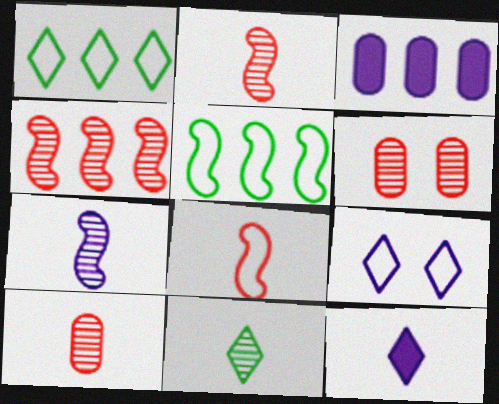[[1, 3, 4], 
[3, 7, 9], 
[5, 6, 12], 
[7, 10, 11]]